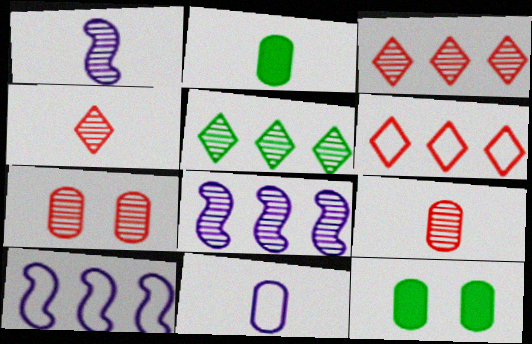[[1, 5, 7], 
[1, 6, 12], 
[2, 9, 11], 
[4, 10, 12]]